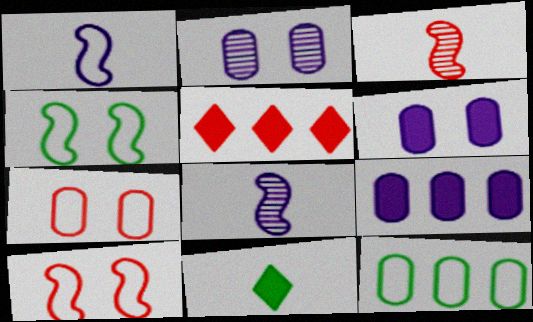[[3, 5, 7]]